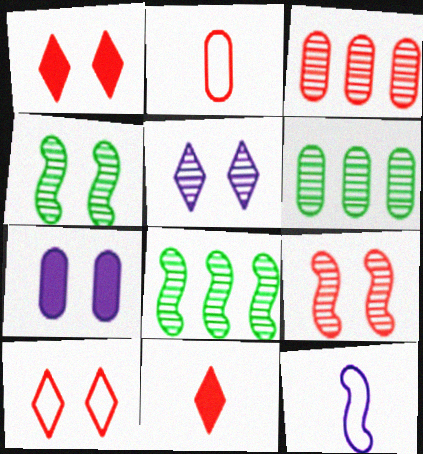[[1, 6, 12], 
[2, 6, 7], 
[4, 7, 10]]